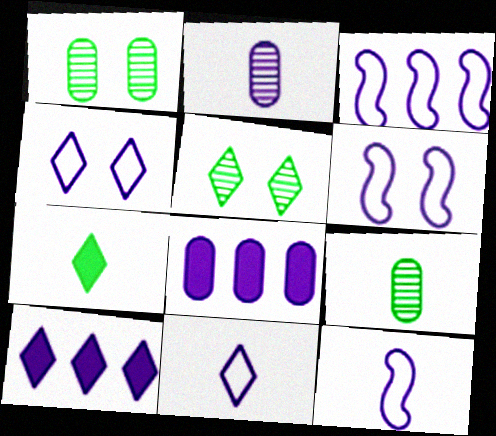[[2, 6, 10], 
[3, 6, 12]]